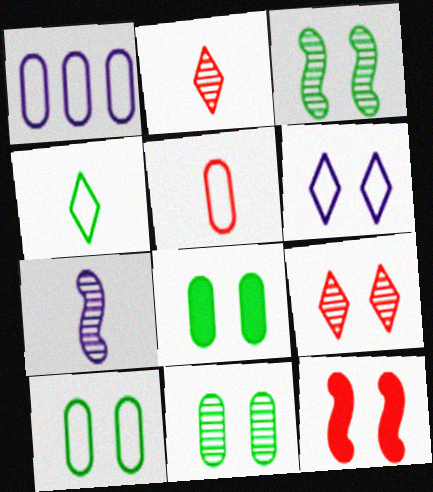[[1, 5, 10], 
[6, 11, 12], 
[8, 10, 11]]